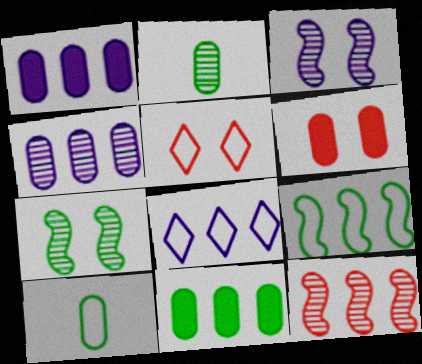[[4, 6, 10], 
[8, 11, 12]]